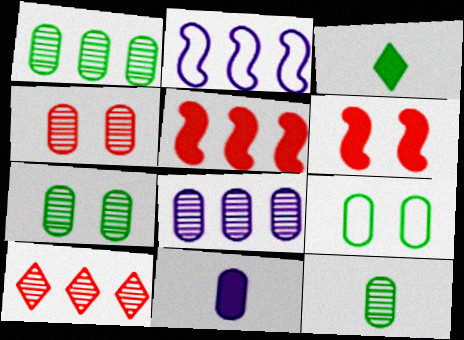[[1, 7, 12], 
[2, 3, 4], 
[4, 8, 12]]